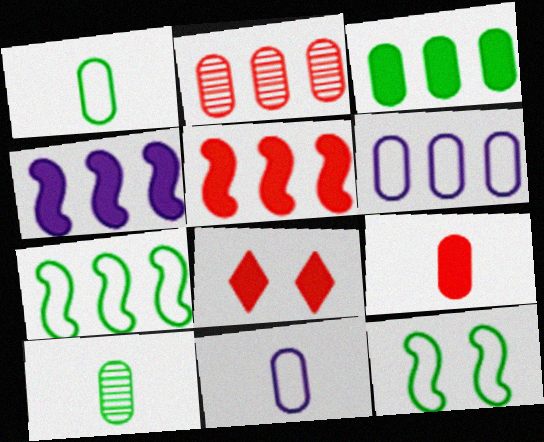[[2, 3, 6], 
[5, 8, 9], 
[9, 10, 11]]